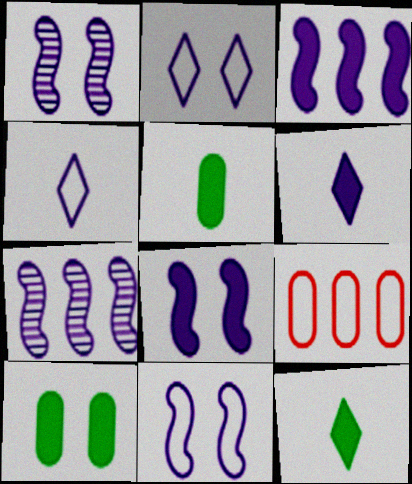[[1, 8, 11], 
[1, 9, 12]]